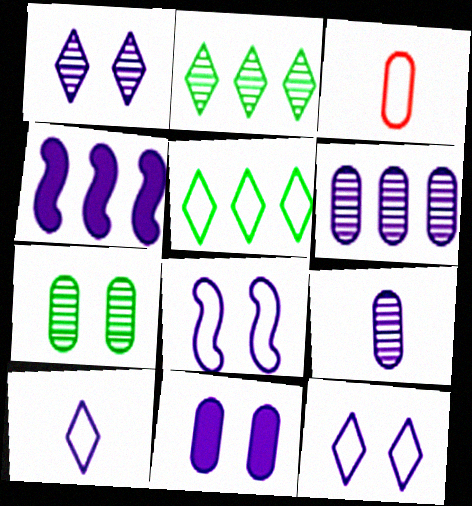[[1, 8, 11], 
[3, 5, 8], 
[4, 9, 12]]